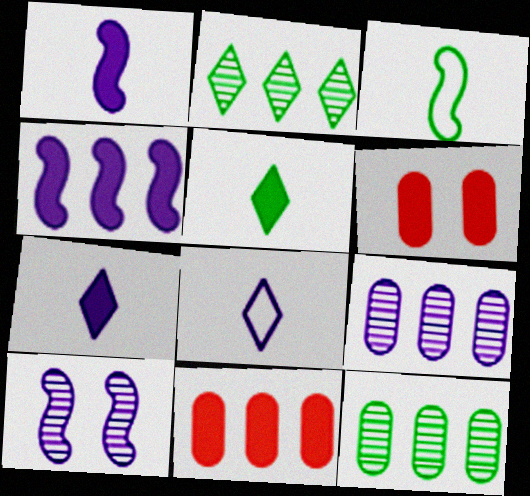[[4, 5, 6]]